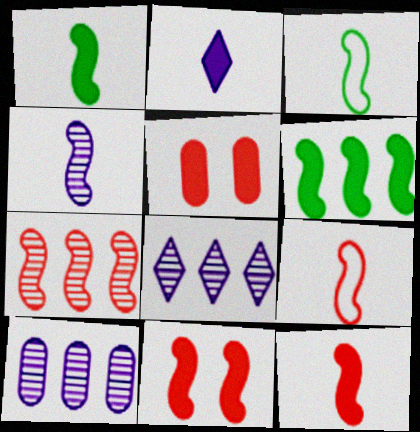[[1, 4, 9], 
[2, 5, 6], 
[3, 4, 12], 
[3, 5, 8], 
[7, 9, 11]]